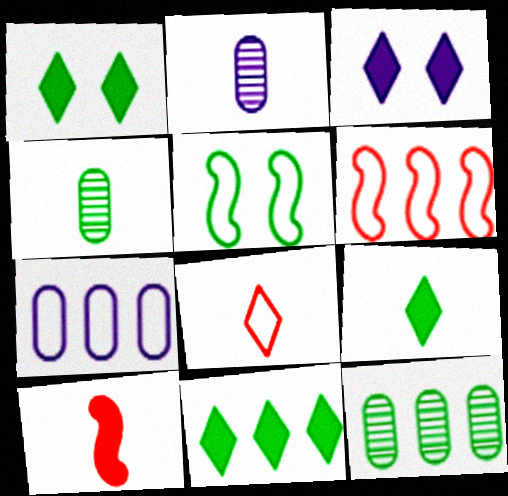[[1, 2, 6], 
[1, 9, 11], 
[3, 4, 6], 
[4, 5, 11], 
[5, 7, 8], 
[5, 9, 12]]